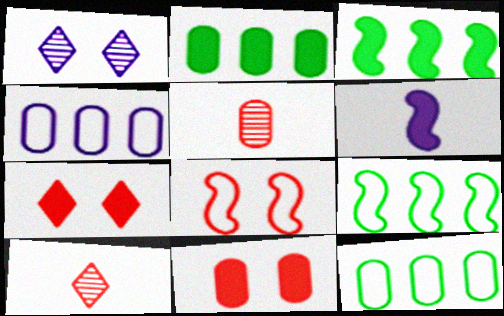[[1, 4, 6], 
[2, 6, 7]]